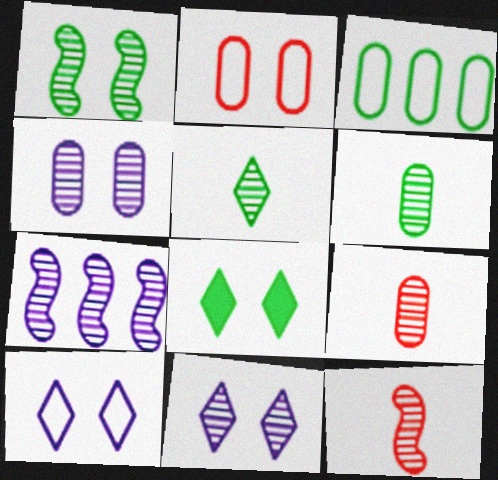[[1, 7, 12]]